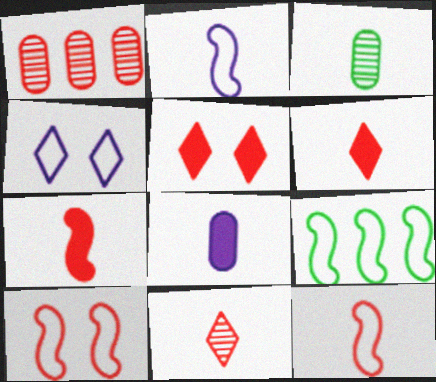[[1, 5, 12], 
[1, 6, 10], 
[2, 3, 6], 
[2, 9, 10]]